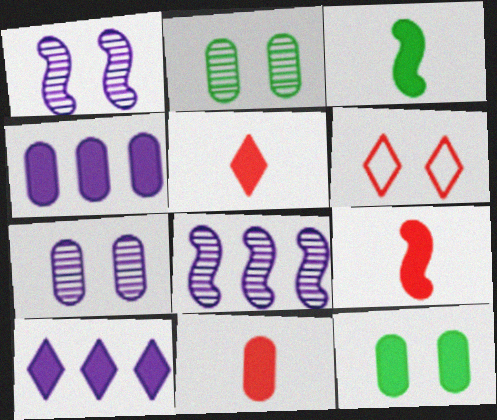[[1, 6, 12], 
[4, 11, 12], 
[5, 9, 11], 
[9, 10, 12]]